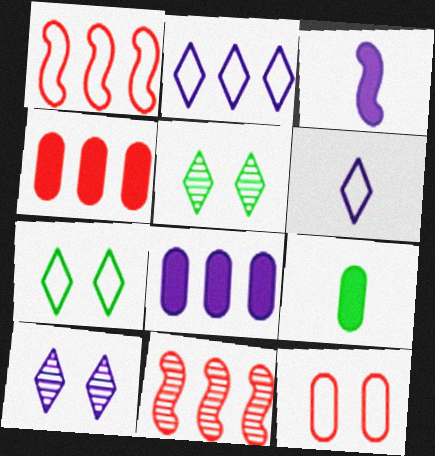[[1, 9, 10]]